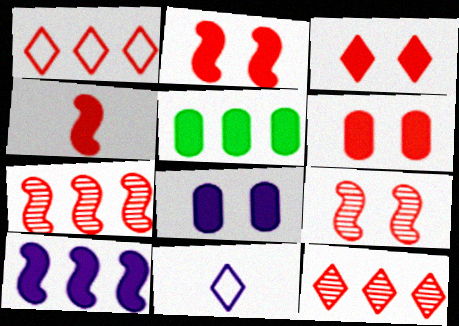[[2, 3, 6], 
[5, 9, 11]]